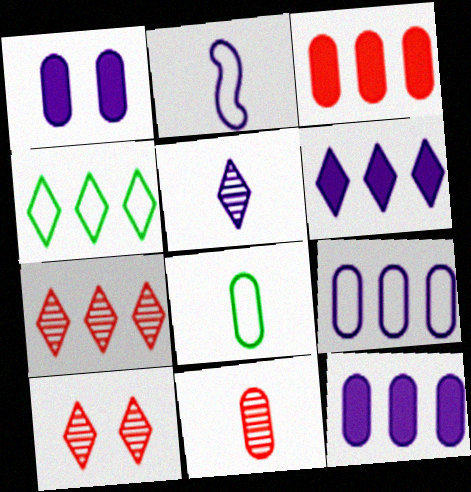[[4, 6, 7]]